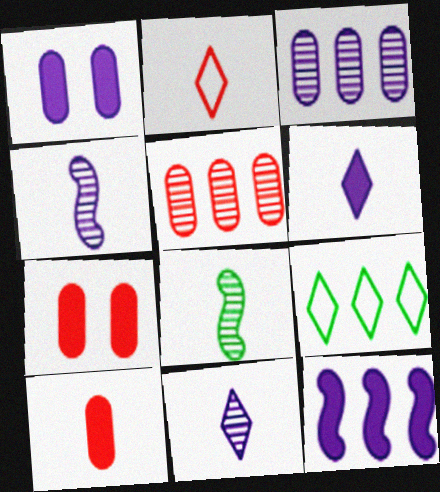[[1, 6, 12], 
[4, 7, 9], 
[5, 9, 12]]